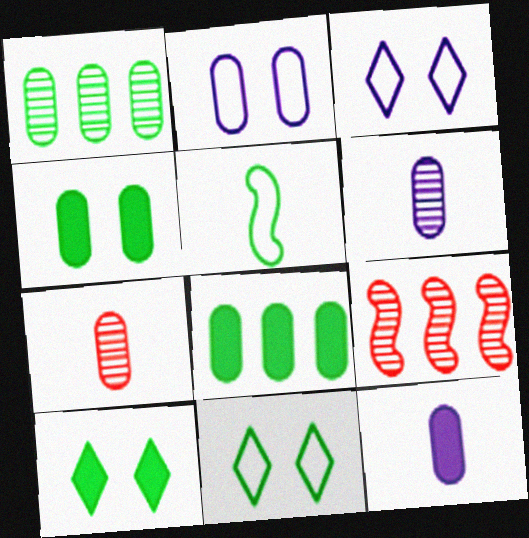[[1, 5, 10], 
[2, 7, 8], 
[9, 11, 12]]